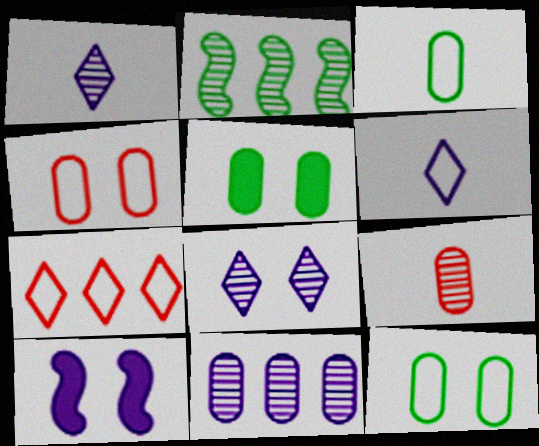[[2, 8, 9], 
[6, 10, 11]]